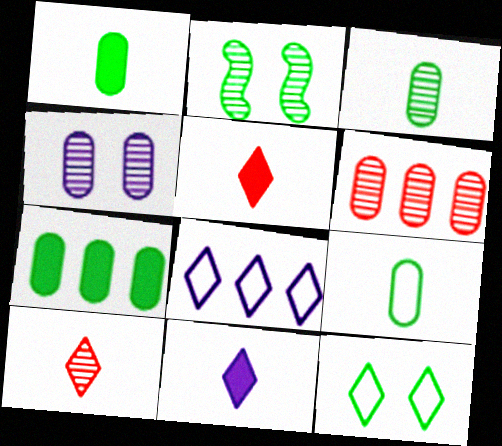[[1, 3, 9], 
[3, 4, 6]]